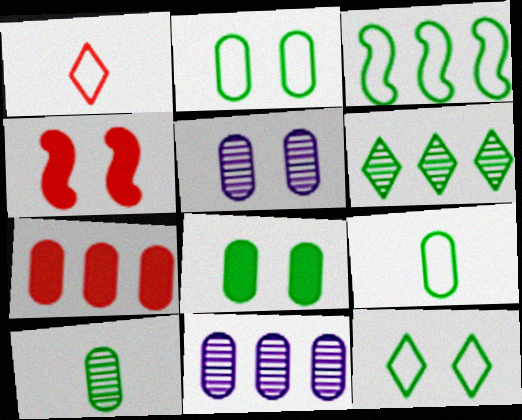[[3, 9, 12], 
[4, 5, 12], 
[5, 7, 9]]